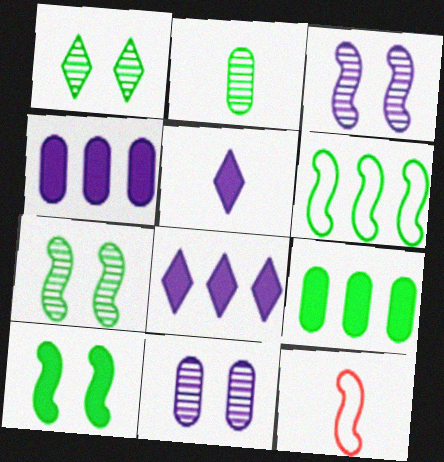[[1, 4, 12], 
[2, 5, 12]]